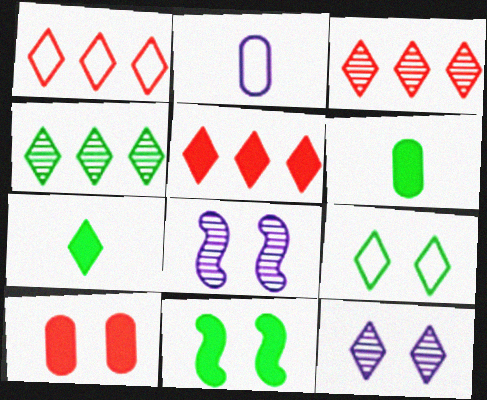[[1, 3, 5], 
[1, 6, 8], 
[1, 7, 12], 
[2, 3, 11], 
[4, 7, 9], 
[8, 9, 10]]